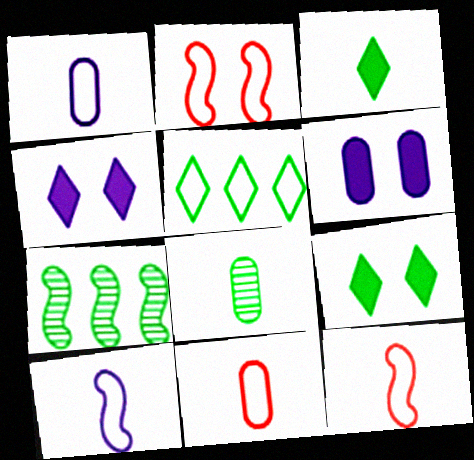[[1, 2, 5], 
[4, 7, 11]]